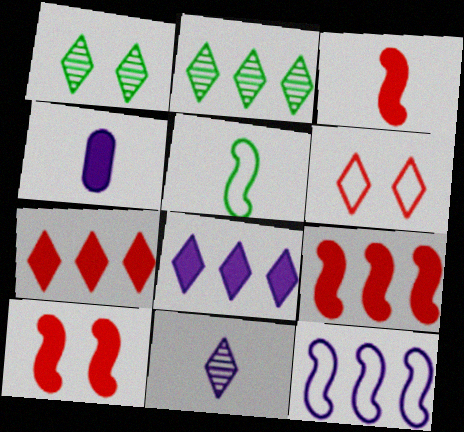[[3, 9, 10]]